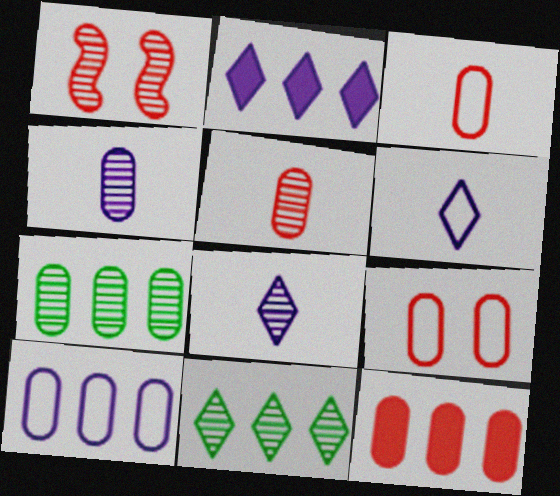[[1, 4, 11], 
[1, 7, 8], 
[5, 9, 12], 
[7, 10, 12]]